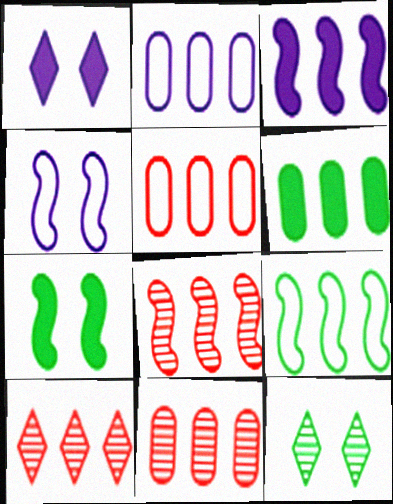[[2, 6, 11], 
[3, 8, 9], 
[8, 10, 11]]